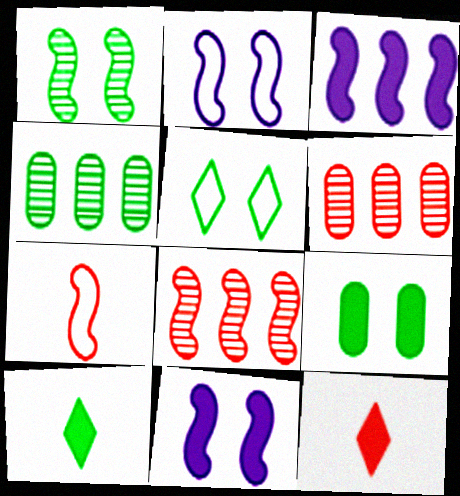[[1, 3, 7], 
[1, 5, 9], 
[2, 4, 12], 
[2, 6, 10], 
[3, 9, 12]]